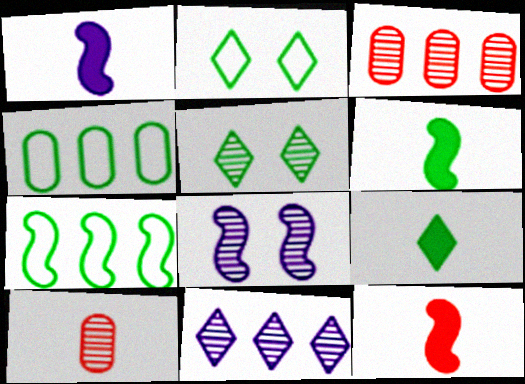[[1, 2, 3], 
[1, 6, 12], 
[4, 5, 6], 
[7, 8, 12]]